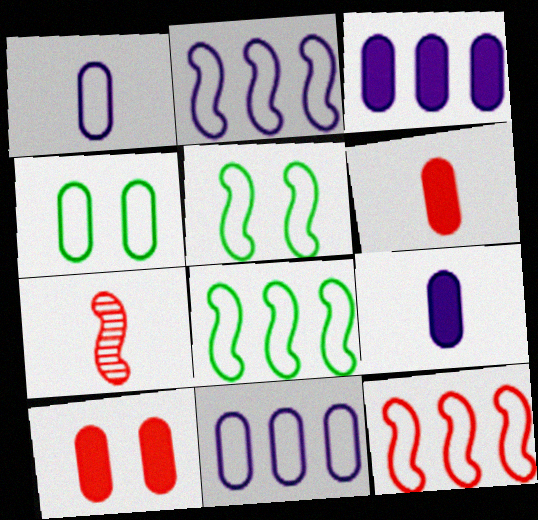[[2, 8, 12]]